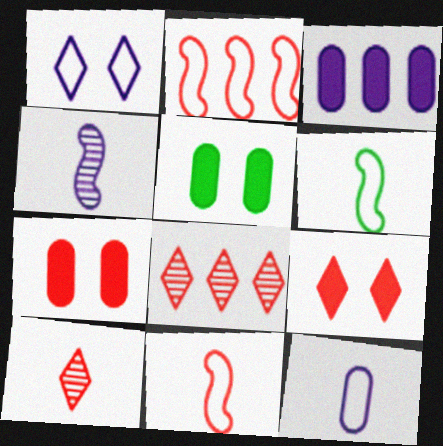[[1, 3, 4], 
[2, 7, 10], 
[7, 8, 11]]